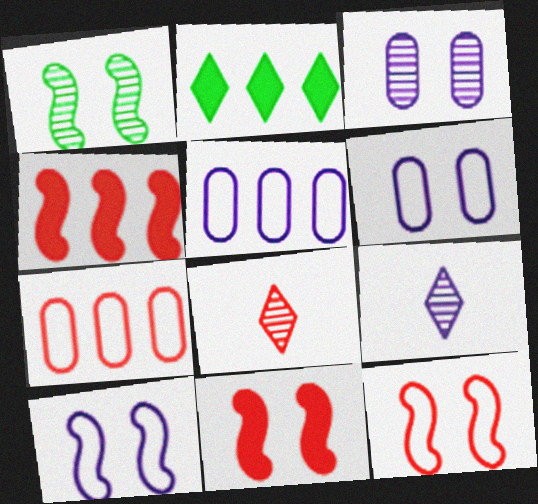[[1, 10, 11], 
[7, 8, 11]]